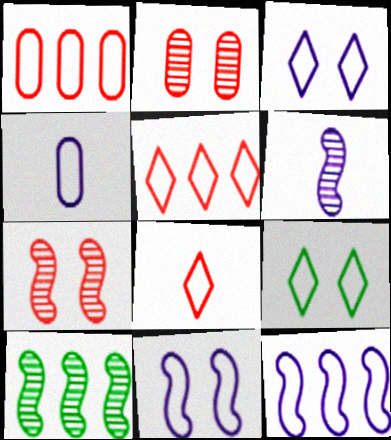[[3, 4, 12], 
[6, 7, 10]]